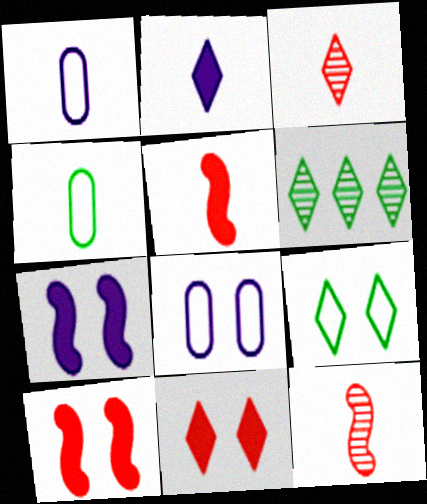[[1, 6, 10], 
[2, 4, 12], 
[5, 6, 8]]